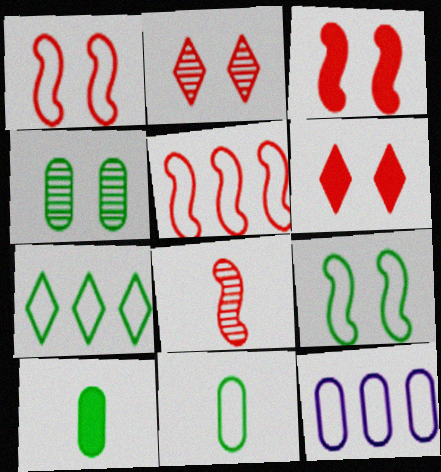[[3, 5, 8], 
[5, 7, 12], 
[7, 9, 11]]